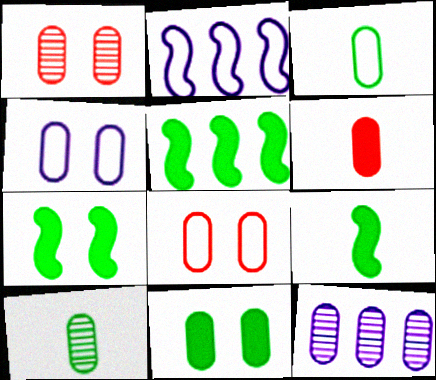[[1, 4, 11], 
[1, 10, 12], 
[5, 7, 9]]